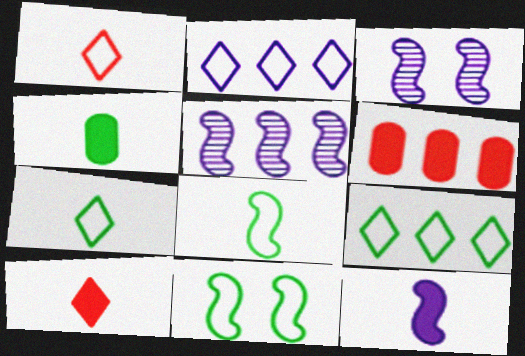[[3, 6, 7], 
[4, 10, 12], 
[5, 6, 9]]